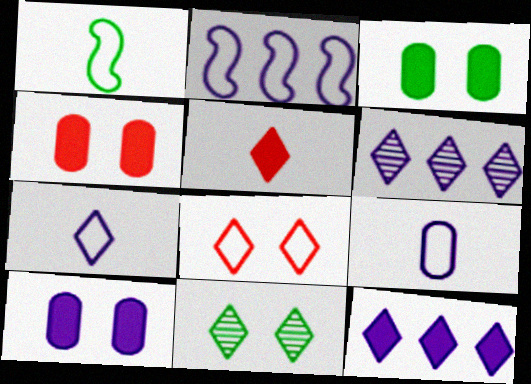[[1, 4, 6], 
[3, 4, 10]]